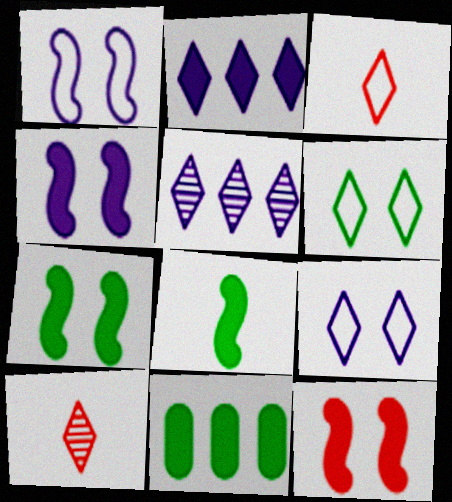[[1, 10, 11], 
[2, 6, 10], 
[4, 7, 12]]